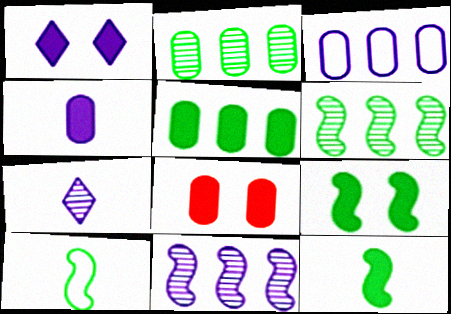[[1, 8, 9], 
[4, 5, 8], 
[6, 9, 10]]